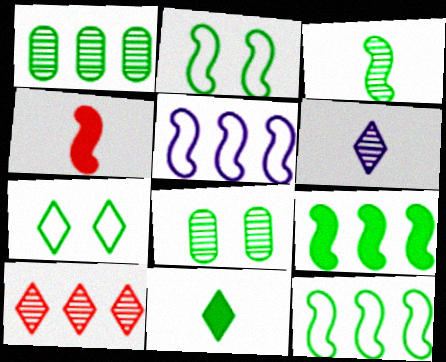[[1, 2, 11], 
[2, 3, 9], 
[8, 11, 12]]